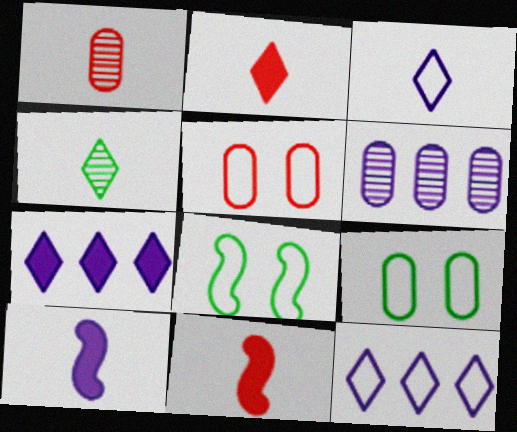[[1, 7, 8], 
[2, 3, 4], 
[2, 6, 8]]